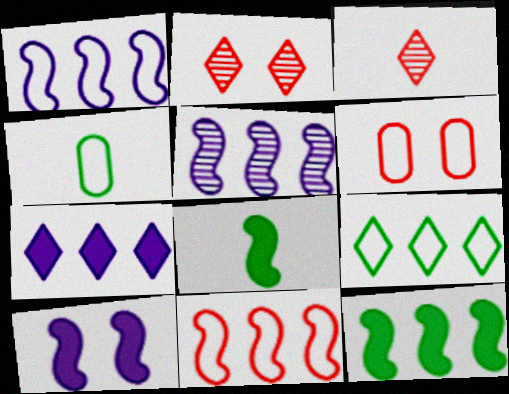[[5, 11, 12]]